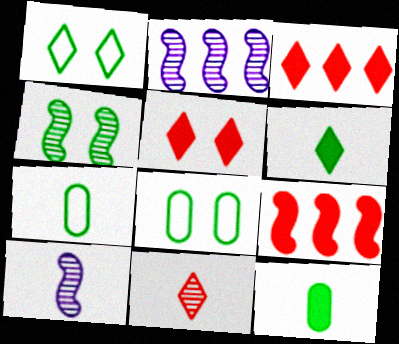[[2, 5, 7], 
[3, 8, 10]]